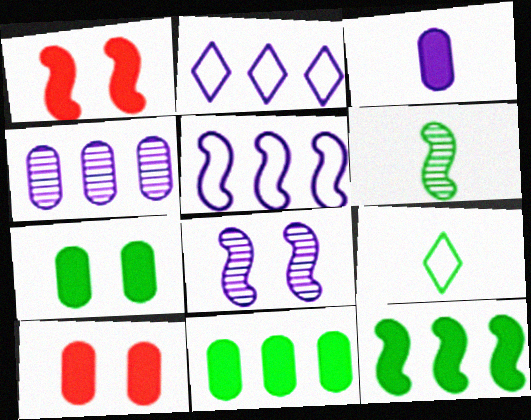[[1, 4, 9], 
[1, 5, 6], 
[2, 3, 8], 
[2, 6, 10], 
[3, 10, 11]]